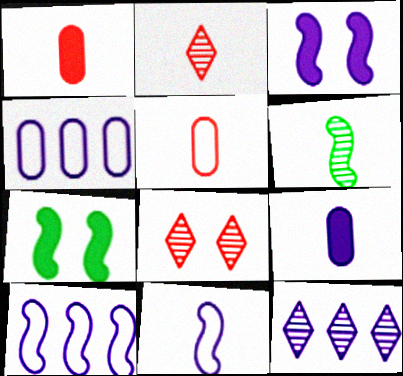[[2, 4, 7], 
[5, 7, 12]]